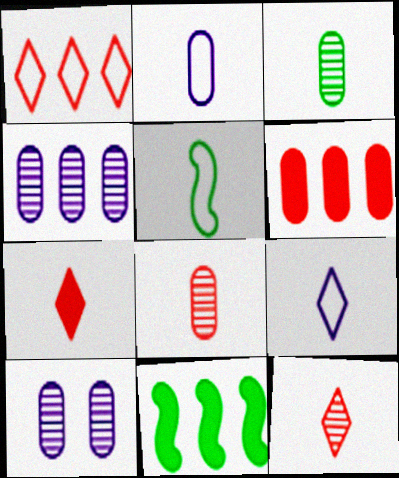[[1, 4, 11]]